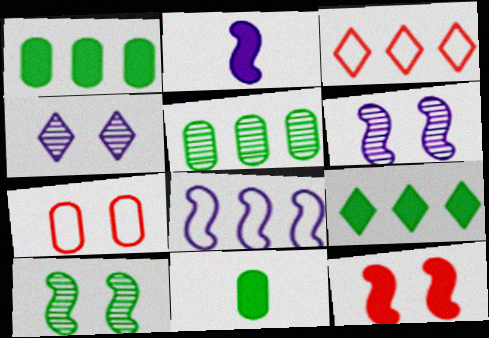[[2, 6, 8], 
[3, 6, 11]]